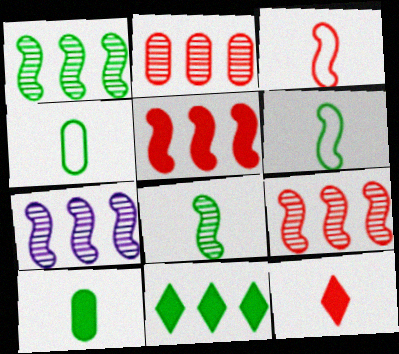[[1, 7, 9]]